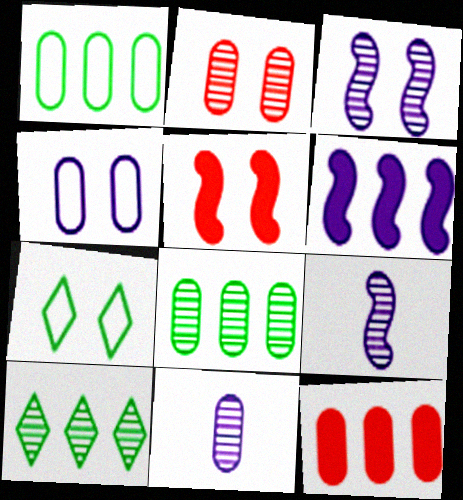[[2, 8, 11], 
[2, 9, 10], 
[7, 9, 12]]